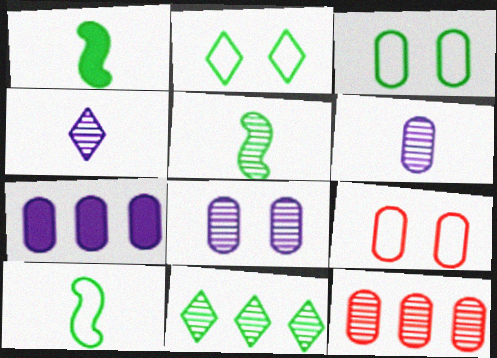[[1, 3, 11], 
[1, 5, 10]]